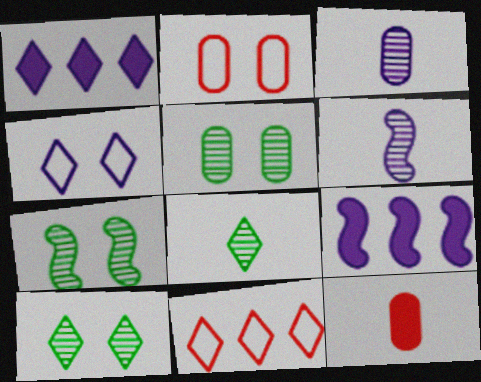[[2, 8, 9], 
[3, 4, 9], 
[5, 7, 10]]